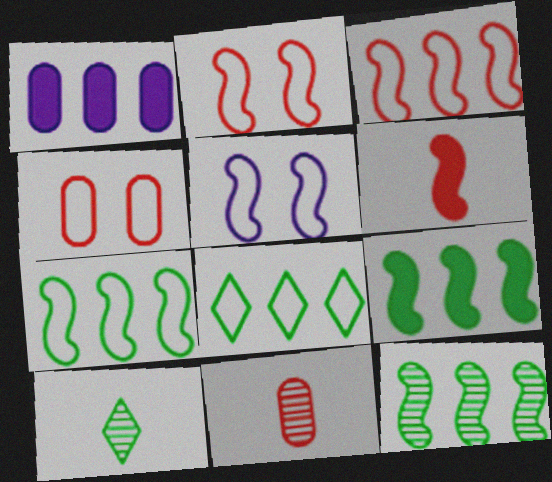[[1, 2, 10], 
[5, 6, 12], 
[7, 9, 12]]